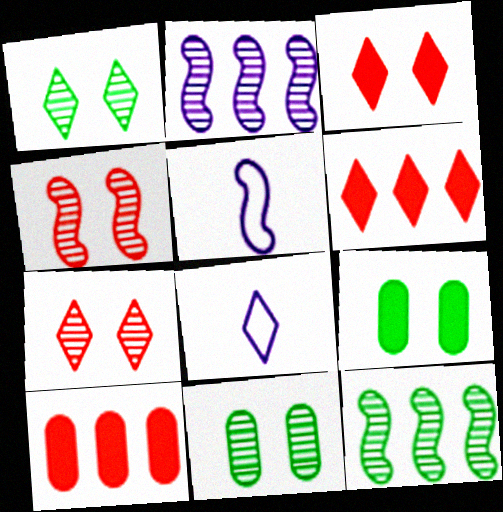[[1, 5, 10], 
[1, 6, 8], 
[5, 6, 11]]